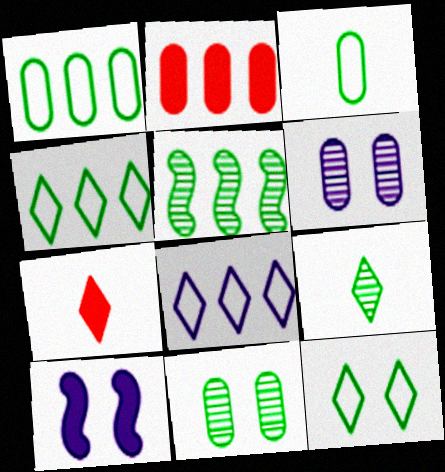[[2, 3, 6], 
[2, 5, 8], 
[5, 9, 11]]